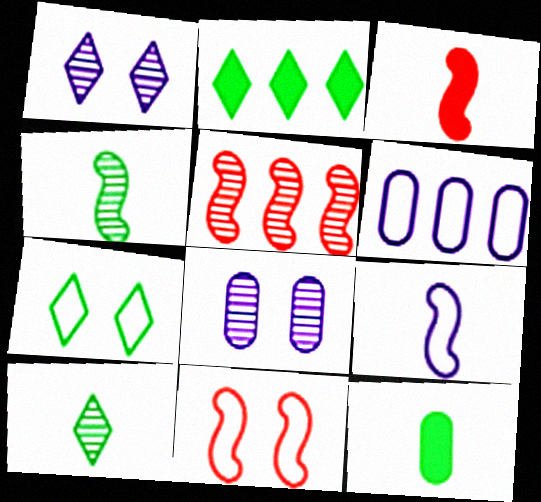[[2, 5, 6], 
[2, 7, 10], 
[3, 4, 9], 
[3, 5, 11], 
[5, 8, 10]]